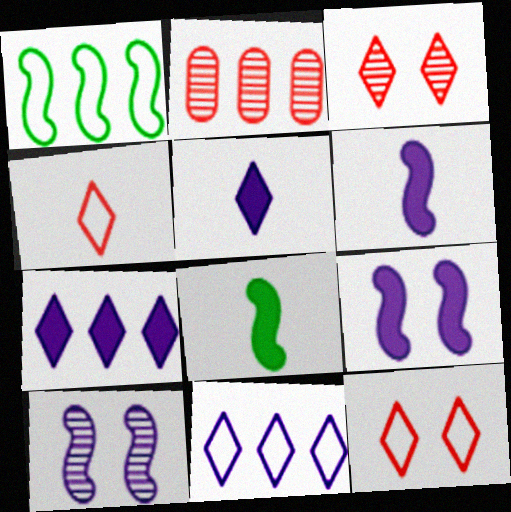[[1, 2, 7]]